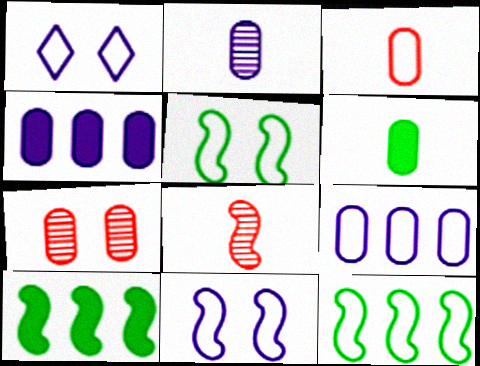[[1, 3, 12], 
[2, 3, 6], 
[6, 7, 9], 
[8, 10, 11]]